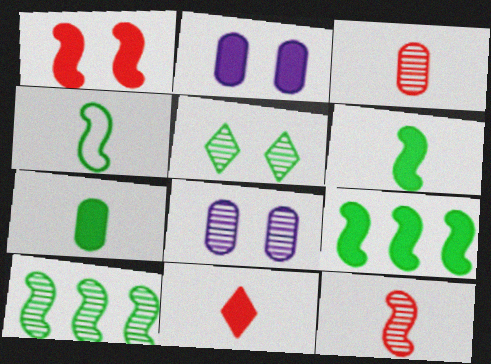[[2, 9, 11]]